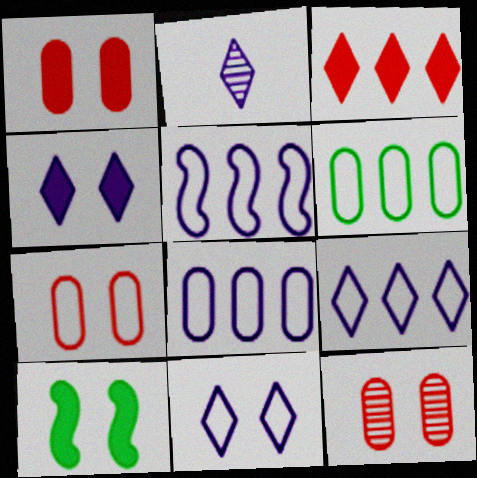[[1, 4, 10], 
[1, 7, 12], 
[2, 4, 9], 
[5, 8, 9], 
[10, 11, 12]]